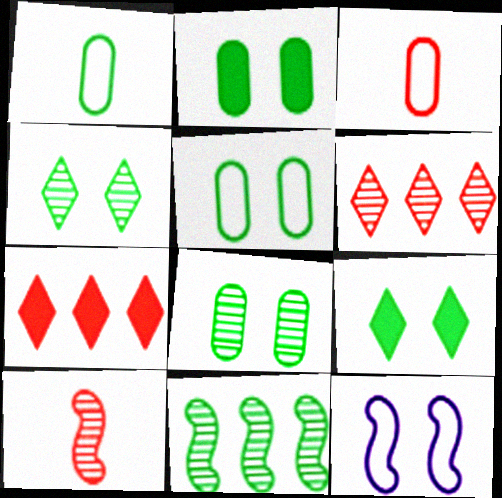[[1, 9, 11], 
[2, 5, 8]]